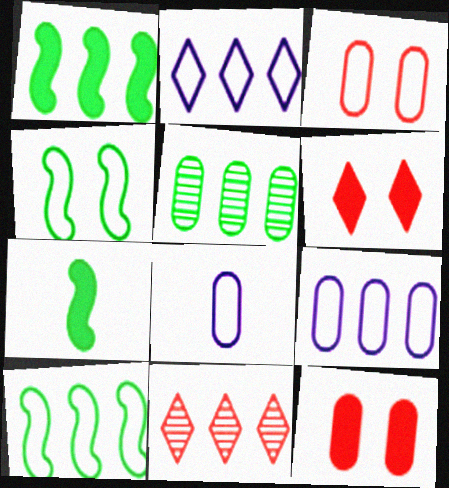[[1, 9, 11], 
[5, 8, 12]]